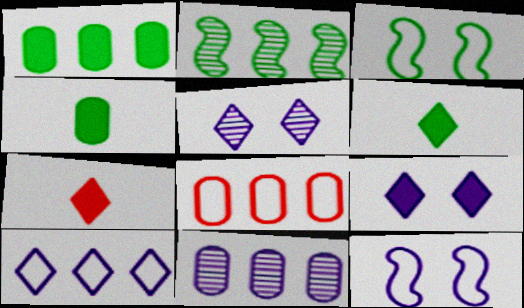[[1, 8, 11], 
[3, 7, 11]]